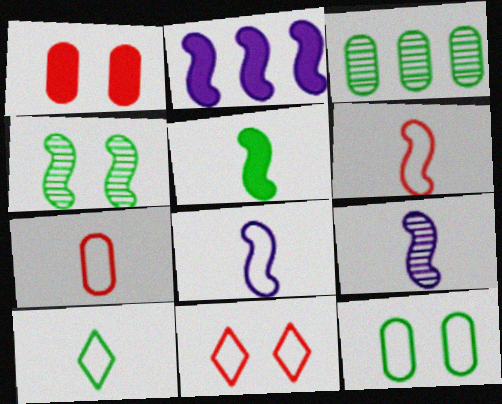[[2, 4, 6], 
[5, 6, 9], 
[7, 8, 10]]